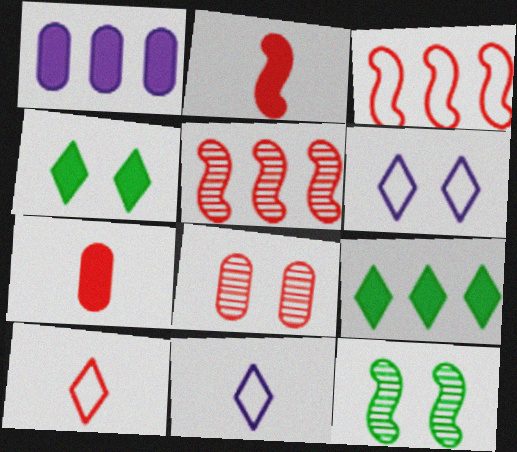[[1, 2, 4], 
[1, 10, 12]]